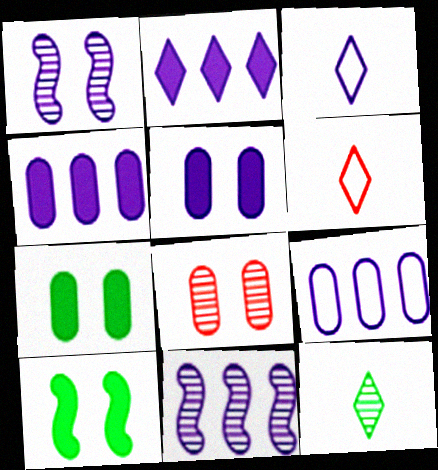[[1, 3, 4], 
[2, 9, 11], 
[3, 5, 11], 
[6, 7, 11], 
[8, 11, 12]]